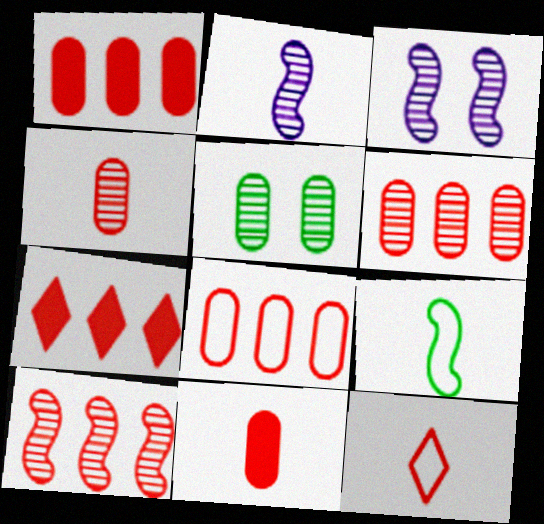[[1, 6, 8], 
[7, 8, 10]]